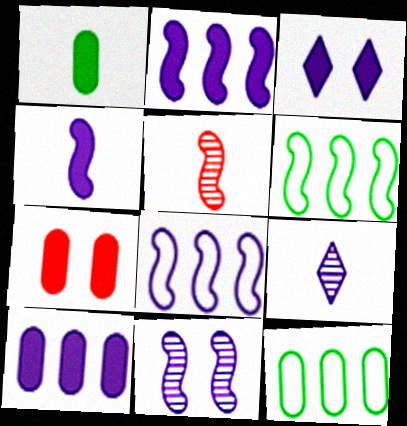[[1, 7, 10], 
[3, 4, 10], 
[3, 5, 12], 
[4, 8, 11], 
[6, 7, 9]]